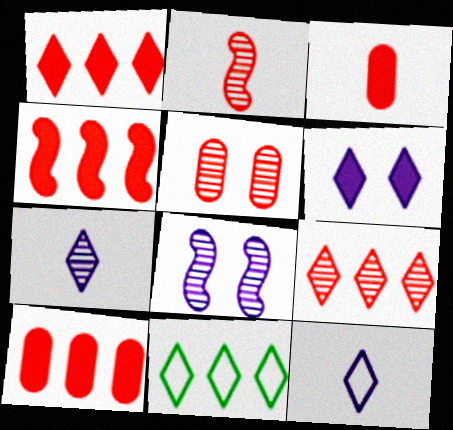[[1, 4, 10], 
[2, 5, 9], 
[3, 8, 11]]